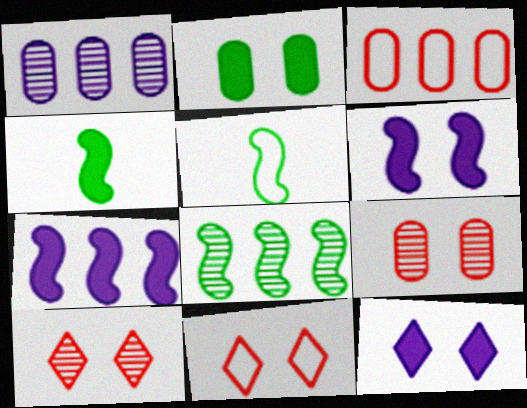[[1, 4, 11]]